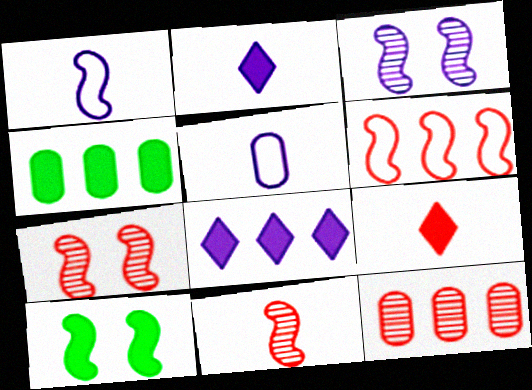[[3, 5, 8]]